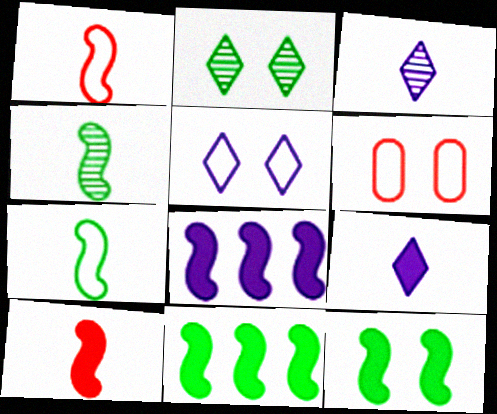[[3, 6, 11], 
[8, 10, 12]]